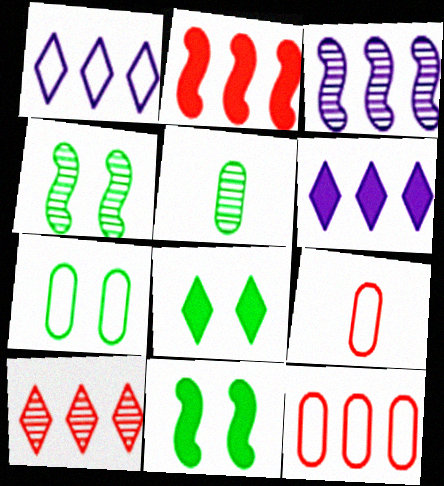[[2, 10, 12], 
[3, 8, 9], 
[4, 6, 9], 
[4, 7, 8]]